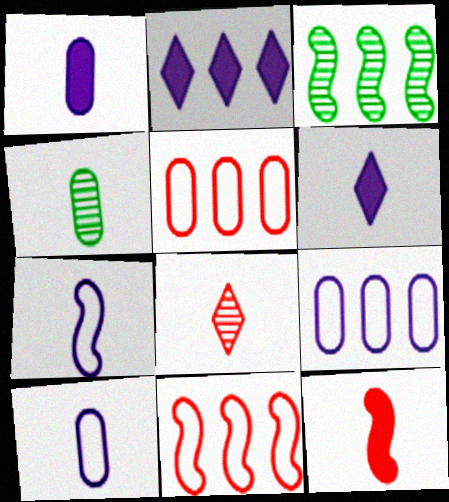[[2, 3, 5]]